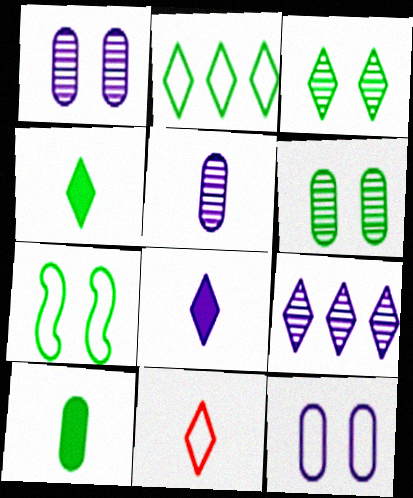[[2, 3, 4]]